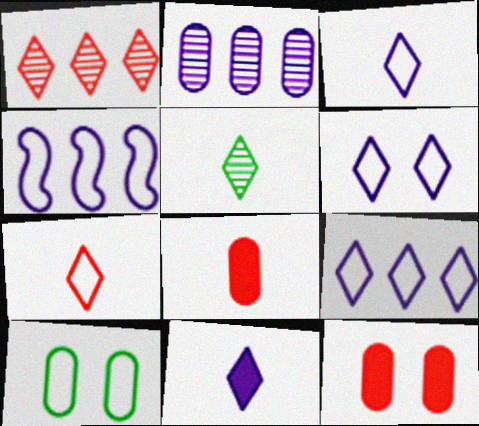[[2, 8, 10], 
[3, 6, 9], 
[4, 5, 12], 
[4, 7, 10], 
[5, 7, 11]]